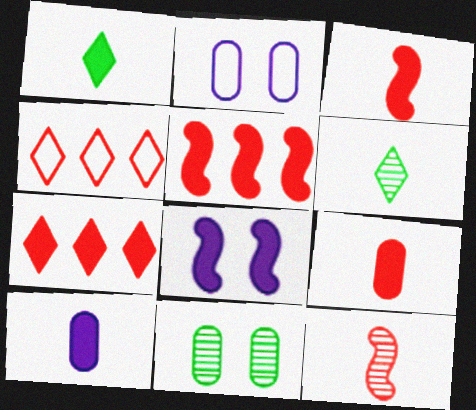[[1, 3, 10], 
[2, 5, 6]]